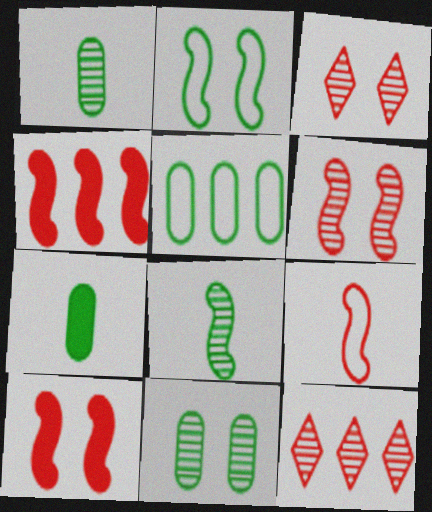[[4, 6, 9], 
[5, 7, 11]]